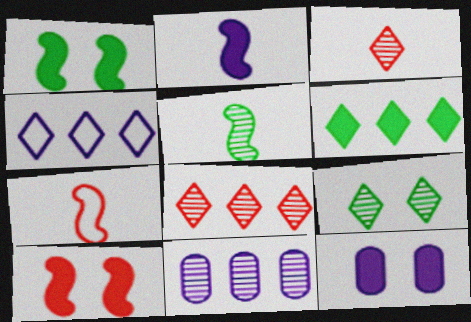[[2, 5, 7], 
[4, 6, 8]]